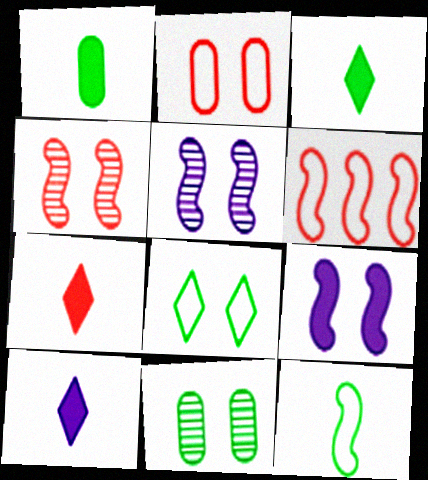[[3, 7, 10], 
[6, 10, 11]]